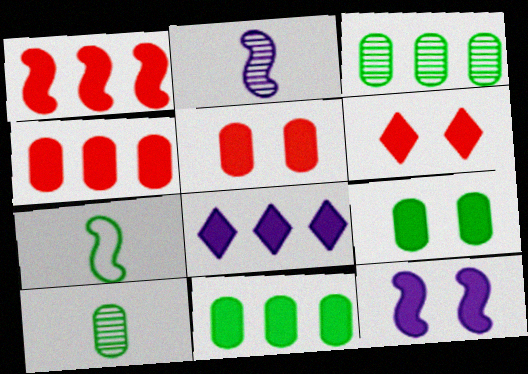[[1, 8, 11], 
[6, 9, 12]]